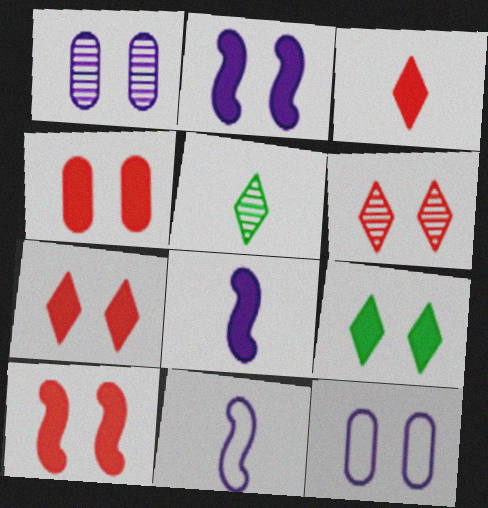[[2, 4, 9], 
[4, 7, 10]]